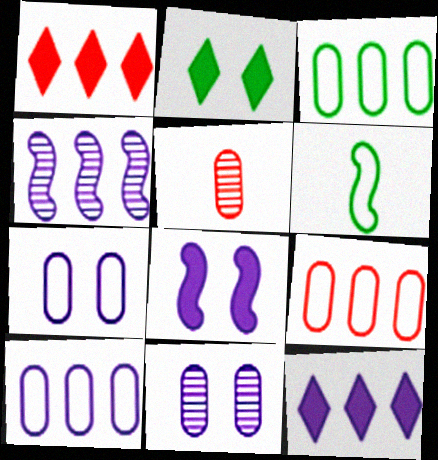[[1, 3, 4], 
[1, 6, 11], 
[3, 9, 10], 
[4, 10, 12]]